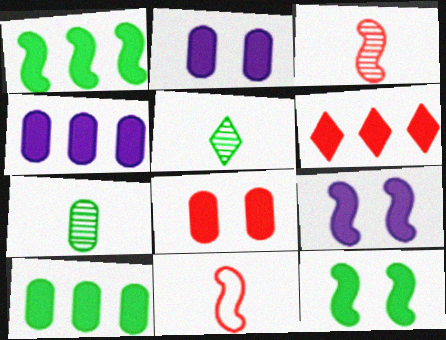[[1, 4, 6]]